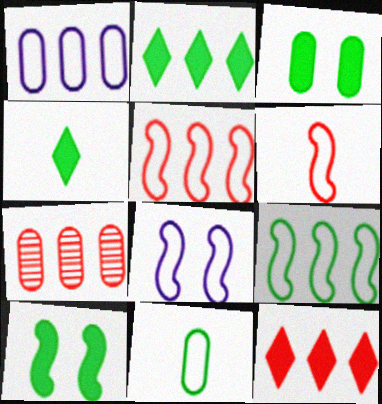[[4, 7, 8], 
[5, 7, 12], 
[6, 8, 9]]